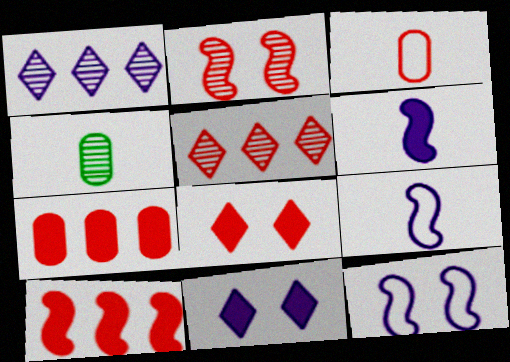[[1, 2, 4]]